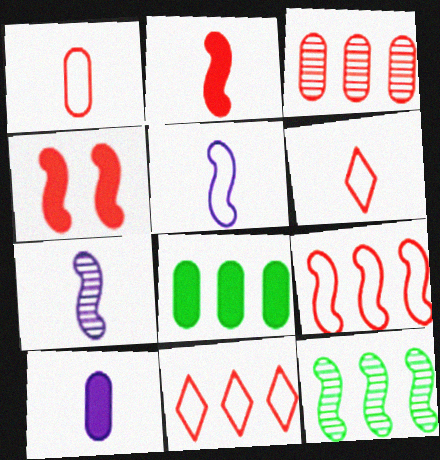[[3, 4, 6], 
[4, 5, 12]]